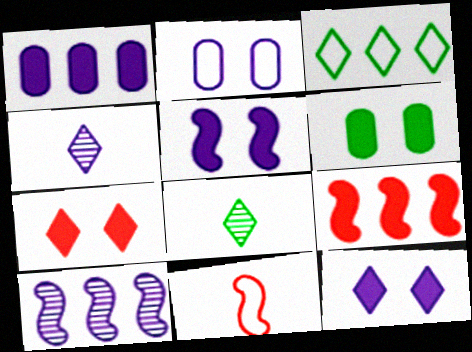[[2, 3, 11], 
[2, 8, 9], 
[3, 4, 7], 
[5, 6, 7]]